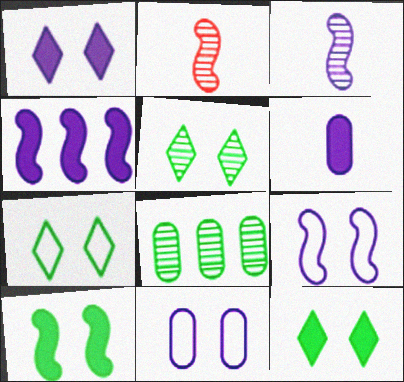[[1, 4, 6], 
[3, 4, 9], 
[5, 7, 12]]